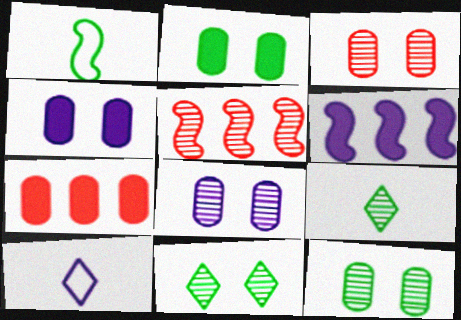[[2, 5, 10], 
[3, 8, 12], 
[5, 8, 9], 
[6, 8, 10]]